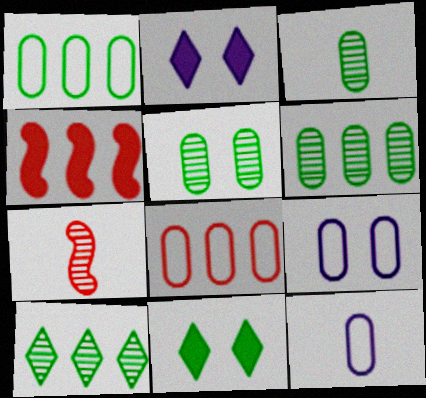[[1, 2, 7], 
[3, 5, 6]]